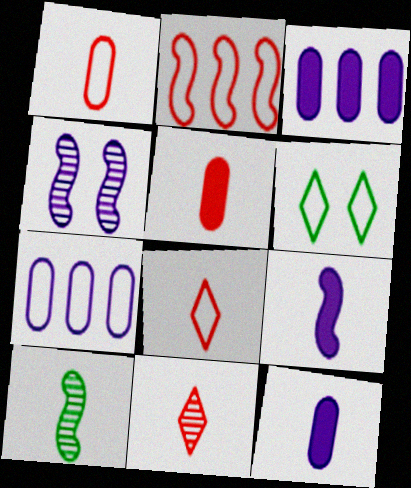[[8, 10, 12]]